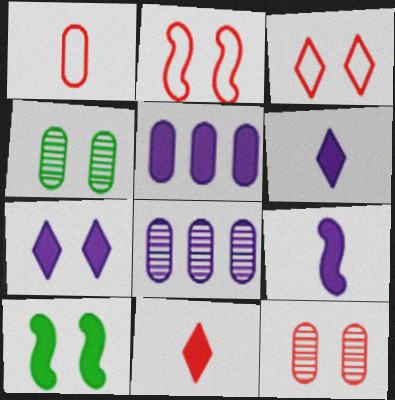[[1, 4, 5], 
[2, 4, 7], 
[5, 7, 9], 
[5, 10, 11]]